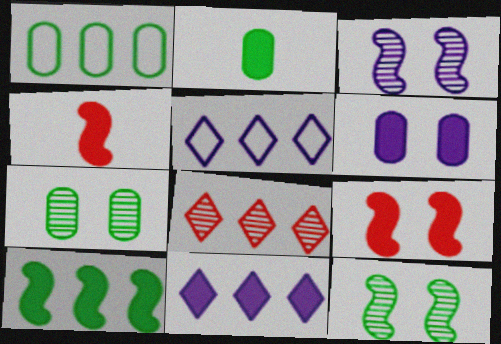[[1, 2, 7], 
[2, 9, 11], 
[4, 5, 7]]